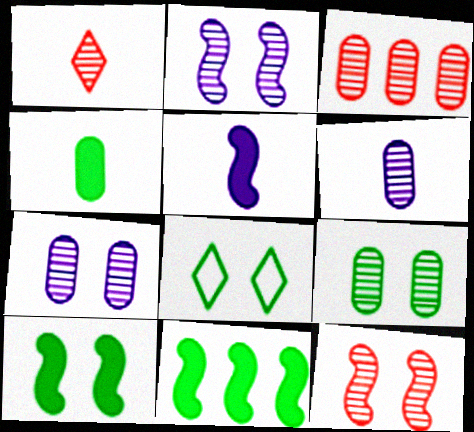[[1, 3, 12], 
[3, 5, 8], 
[3, 6, 9], 
[8, 9, 10]]